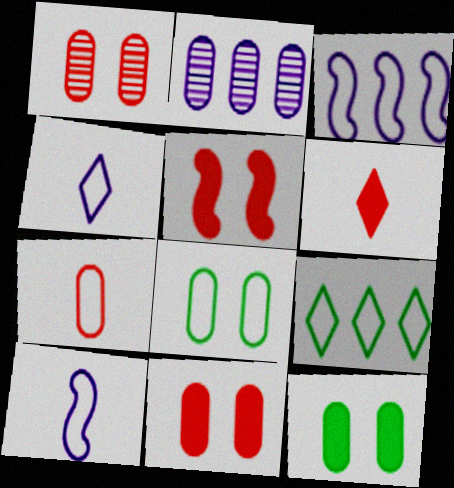[[2, 7, 12]]